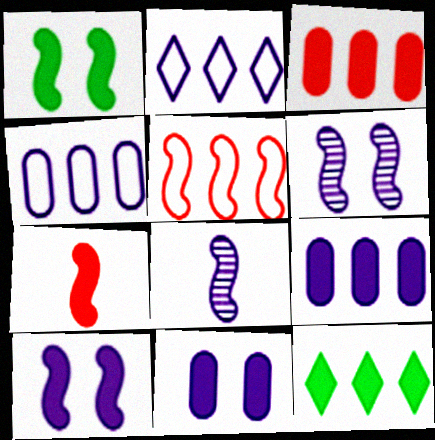[[1, 5, 8], 
[2, 8, 11], 
[7, 11, 12]]